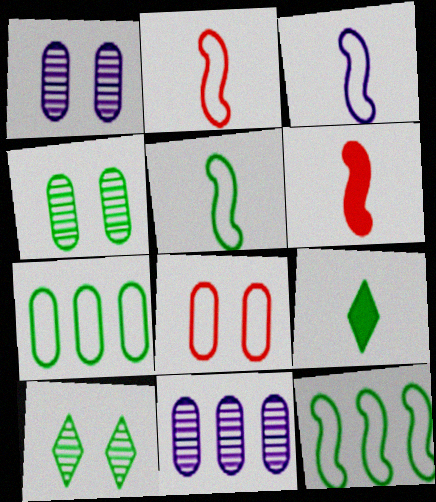[[2, 3, 5], 
[4, 9, 12]]